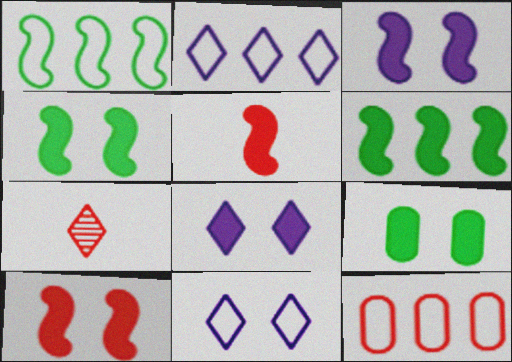[[1, 2, 12], 
[3, 4, 10], 
[3, 5, 6], 
[7, 10, 12], 
[8, 9, 10]]